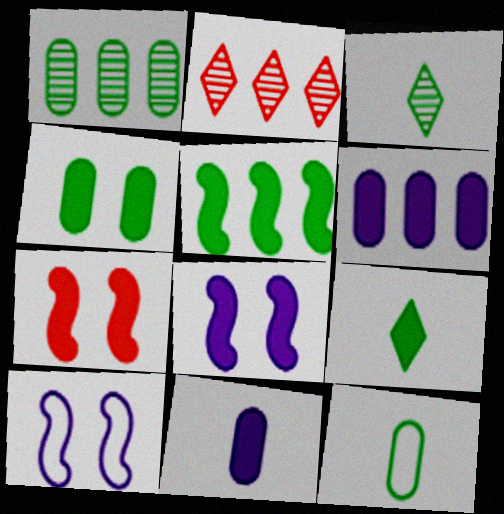[[1, 4, 12], 
[2, 8, 12], 
[4, 5, 9], 
[6, 7, 9]]